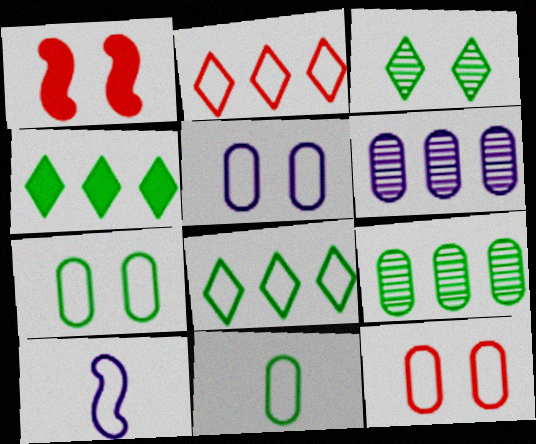[[1, 3, 5], 
[2, 7, 10], 
[5, 7, 12], 
[8, 10, 12]]